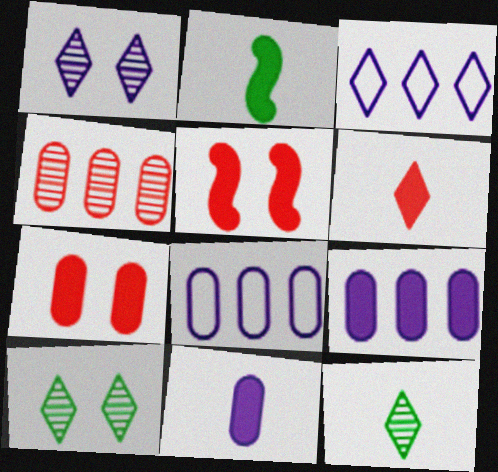[[2, 6, 11], 
[3, 6, 10], 
[5, 8, 12]]